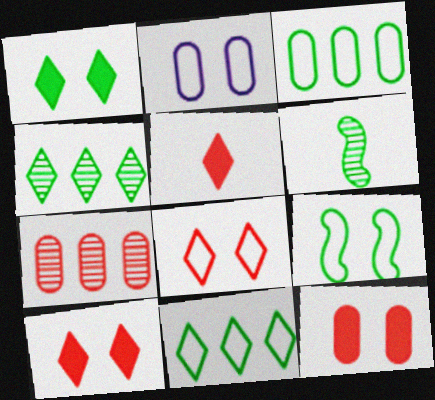[[1, 3, 6], 
[2, 8, 9]]